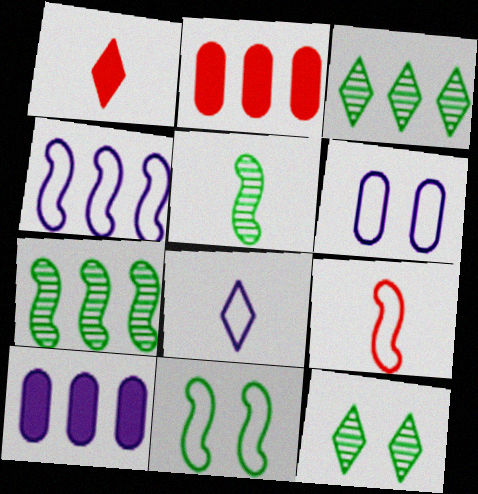[[1, 6, 7], 
[2, 3, 4], 
[4, 6, 8], 
[4, 9, 11], 
[9, 10, 12]]